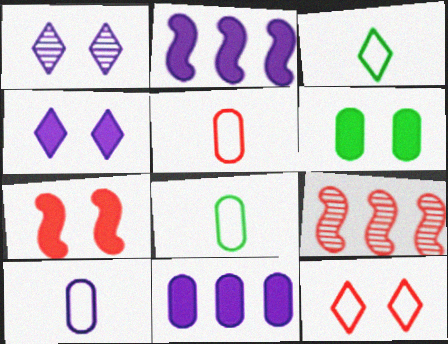[[1, 2, 10], 
[4, 6, 7], 
[4, 8, 9], 
[5, 8, 10]]